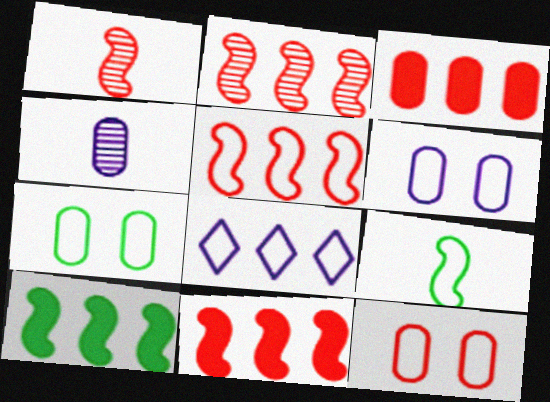[[2, 5, 11], 
[3, 4, 7], 
[6, 7, 12], 
[8, 9, 12]]